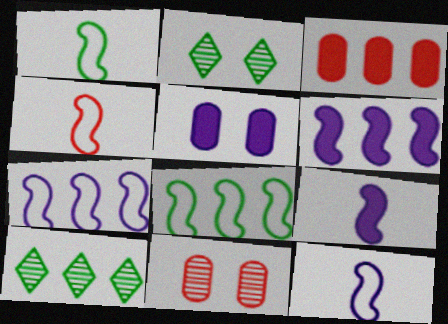[[1, 4, 12], 
[2, 3, 12], 
[3, 7, 10], 
[4, 5, 10]]